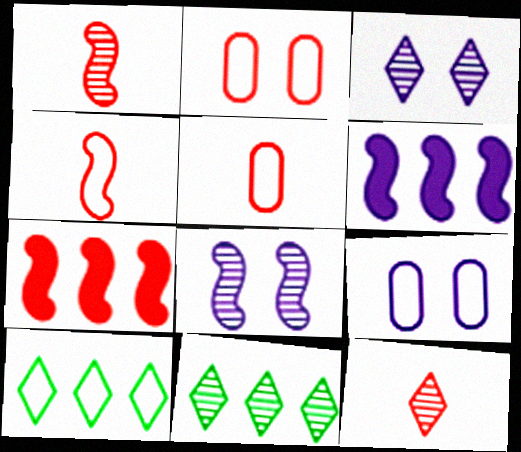[[2, 7, 12], 
[3, 11, 12], 
[4, 9, 10]]